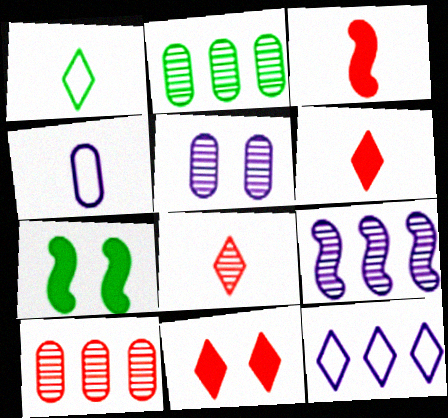[[1, 2, 7]]